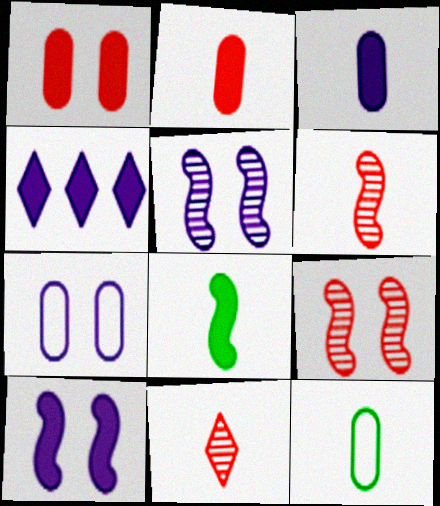[[1, 4, 8], 
[3, 4, 10], 
[4, 9, 12]]